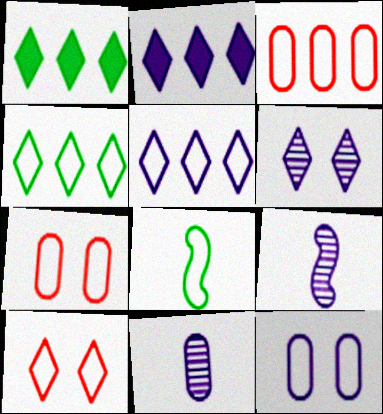[[1, 7, 9], 
[2, 9, 12], 
[5, 7, 8]]